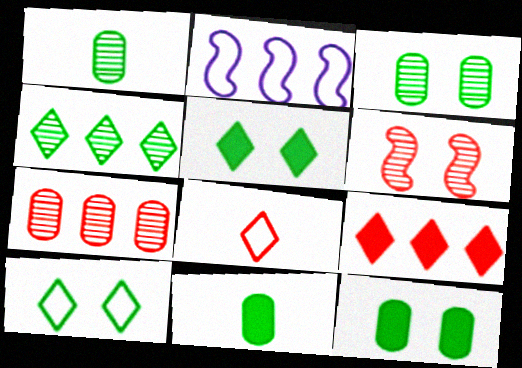[]